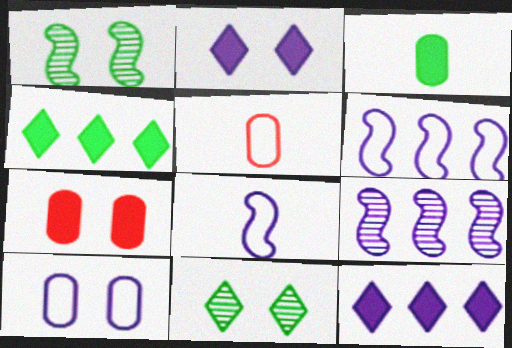[[1, 5, 12]]